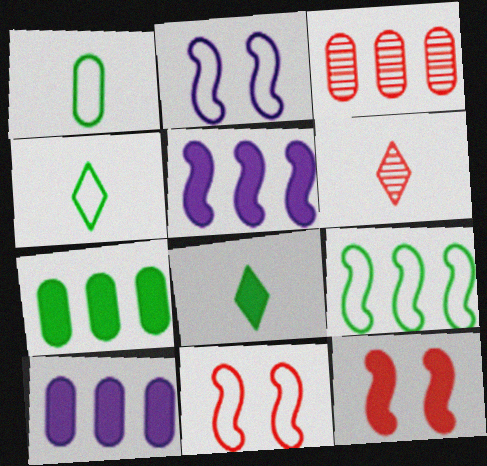[[2, 3, 8], 
[2, 6, 7], 
[8, 10, 12]]